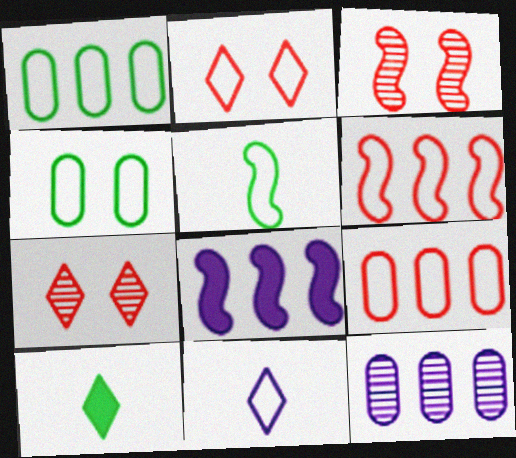[[3, 5, 8], 
[4, 6, 11]]